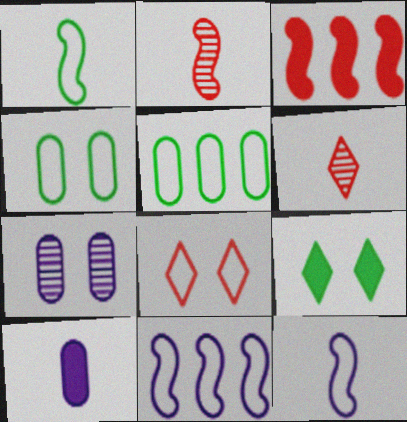[[1, 6, 10], 
[3, 9, 10], 
[5, 8, 12]]